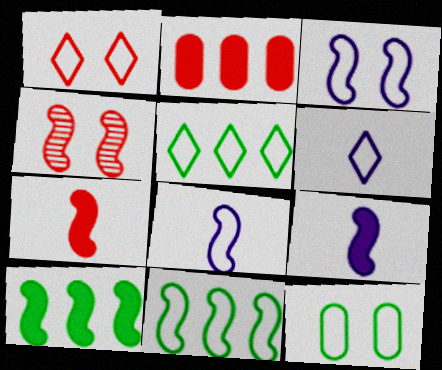[[1, 3, 12], 
[1, 5, 6], 
[4, 8, 10], 
[4, 9, 11]]